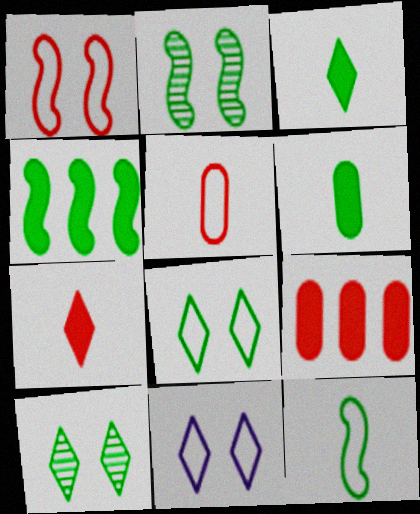[[2, 4, 12]]